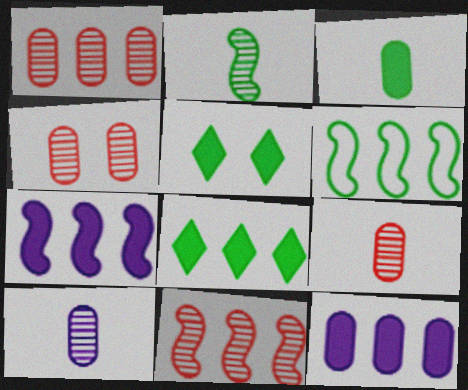[[1, 4, 9], 
[6, 7, 11]]